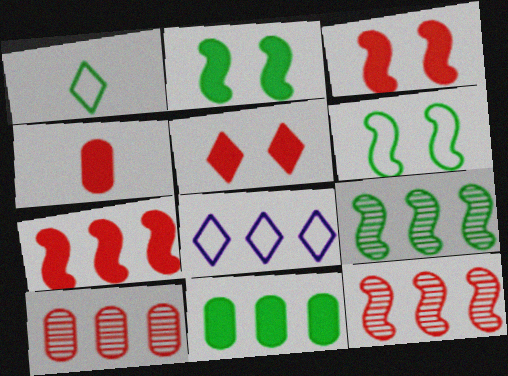[[4, 5, 7], 
[8, 11, 12]]